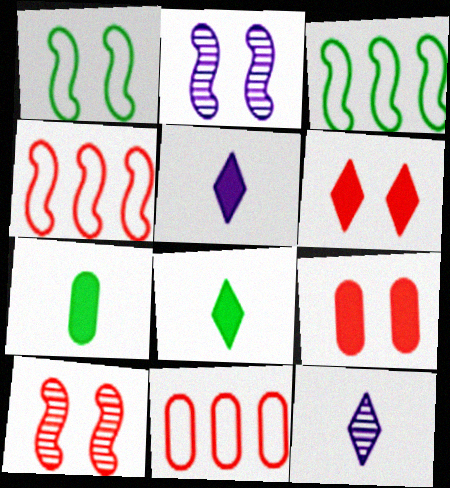[[2, 8, 11], 
[3, 9, 12]]